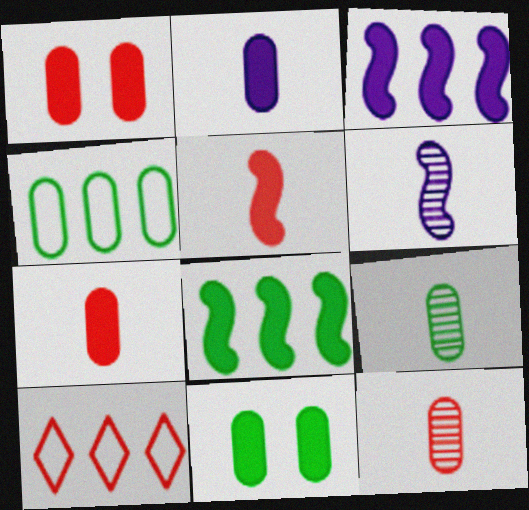[[4, 9, 11], 
[6, 10, 11]]